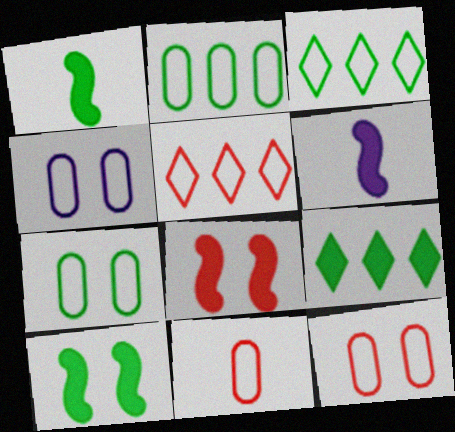[[2, 4, 11], 
[4, 7, 12]]